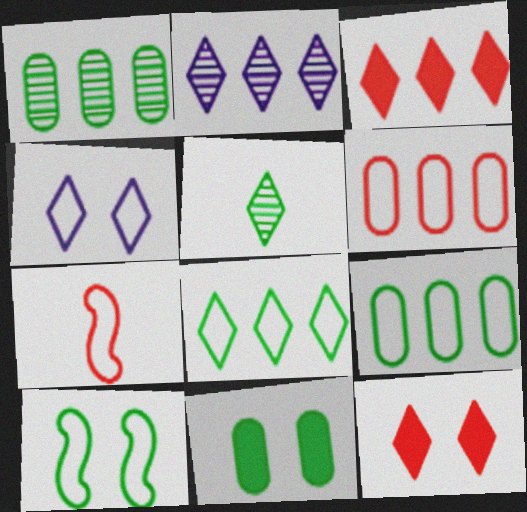[[2, 3, 8], 
[2, 7, 11], 
[3, 4, 5], 
[4, 7, 9]]